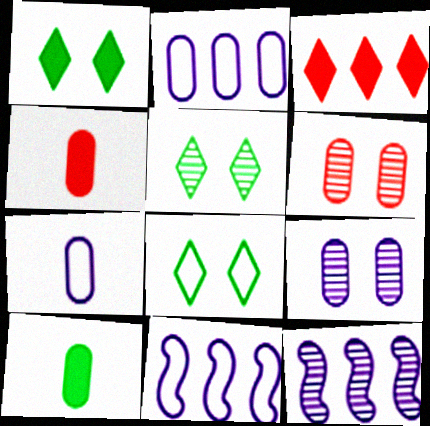[[1, 5, 8], 
[2, 6, 10], 
[4, 5, 11], 
[4, 8, 12]]